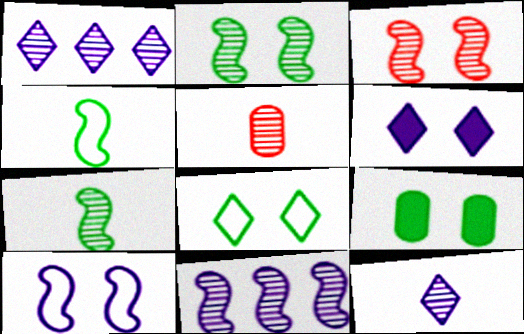[[1, 2, 5], 
[2, 8, 9], 
[3, 7, 11], 
[5, 7, 12]]